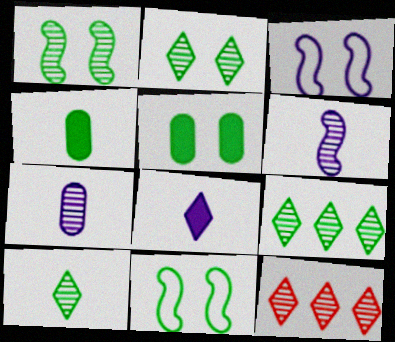[[1, 7, 12], 
[2, 5, 11], 
[2, 9, 10], 
[3, 4, 12], 
[4, 9, 11]]